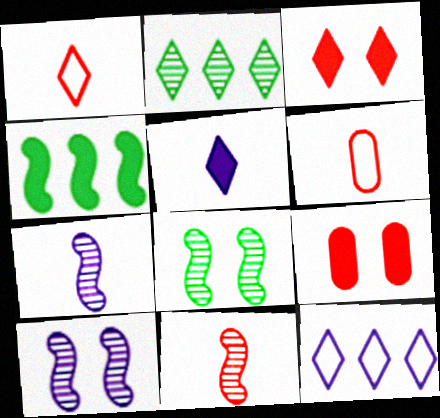[[4, 5, 9]]